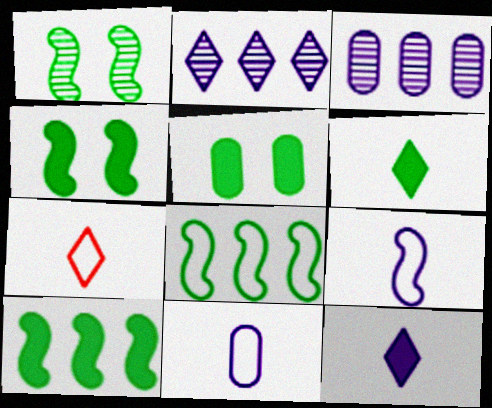[[3, 4, 7], 
[5, 6, 10]]